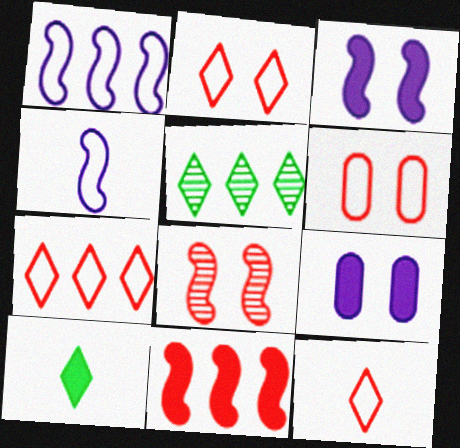[[2, 7, 12], 
[9, 10, 11]]